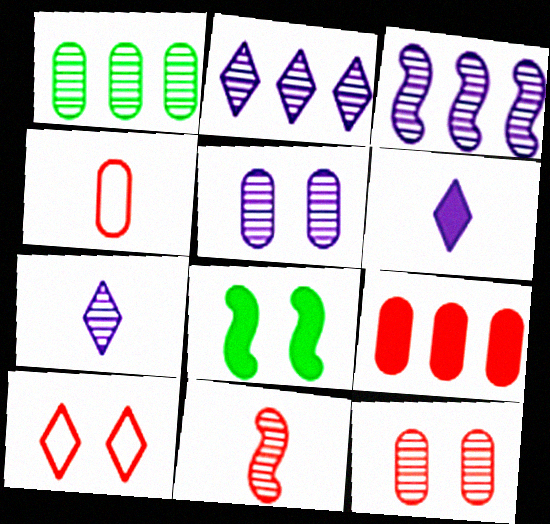[[2, 4, 8], 
[3, 5, 7], 
[4, 9, 12], 
[5, 8, 10], 
[6, 8, 9], 
[9, 10, 11]]